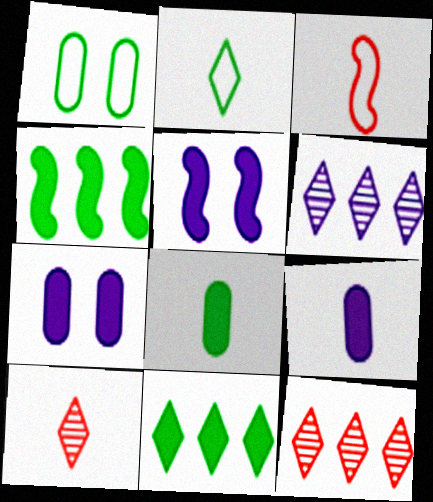[]